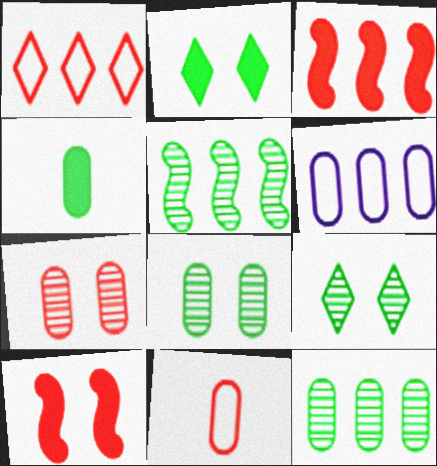[[4, 6, 7]]